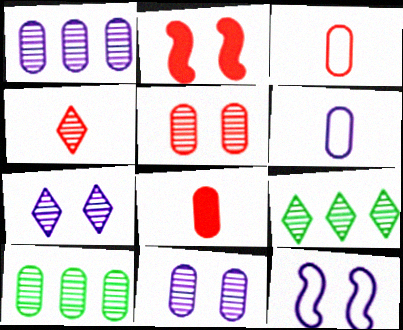[[2, 6, 9], 
[4, 7, 9], 
[8, 9, 12]]